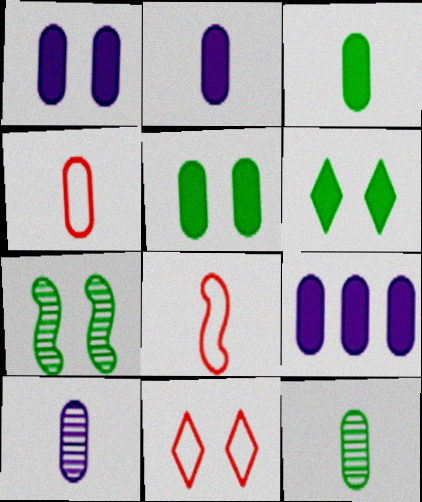[[1, 2, 9], 
[1, 7, 11], 
[2, 4, 12], 
[3, 4, 10]]